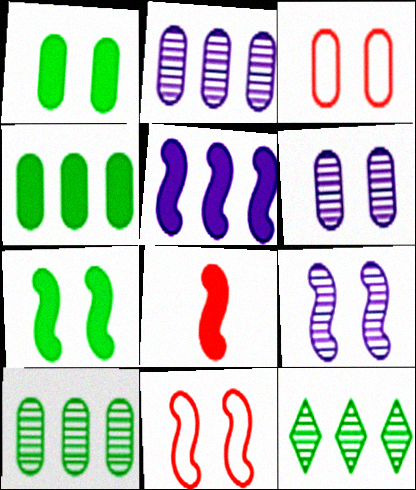[[1, 3, 6], 
[5, 7, 8], 
[7, 9, 11]]